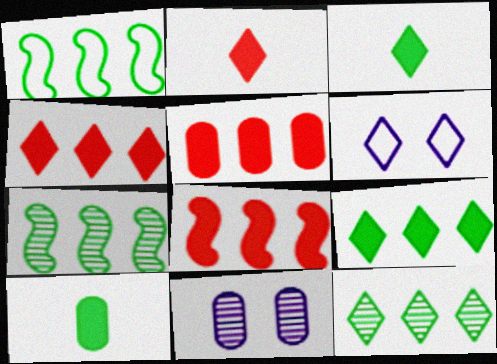[[1, 2, 11], 
[2, 6, 12], 
[4, 5, 8]]